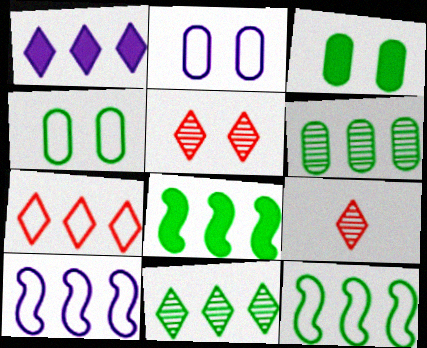[[1, 7, 11], 
[2, 8, 9], 
[3, 9, 10]]